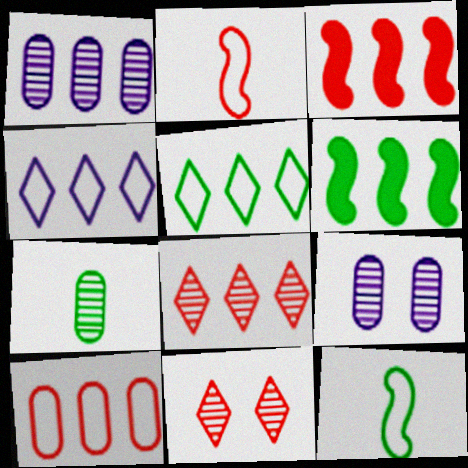[[1, 3, 5], 
[3, 8, 10]]